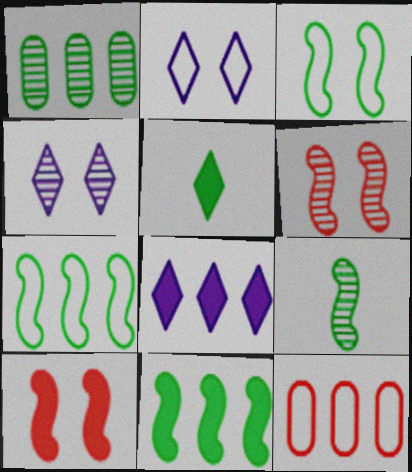[[1, 3, 5], 
[3, 9, 11]]